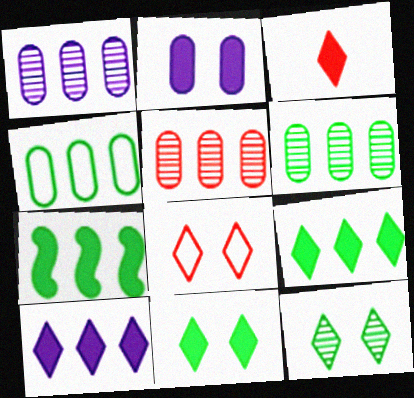[[1, 5, 6], 
[2, 3, 7], 
[3, 10, 11]]